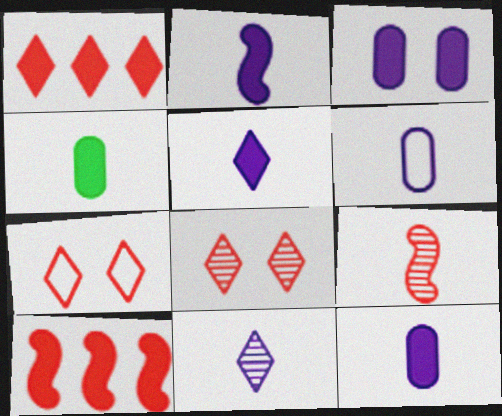[[2, 5, 12], 
[2, 6, 11]]